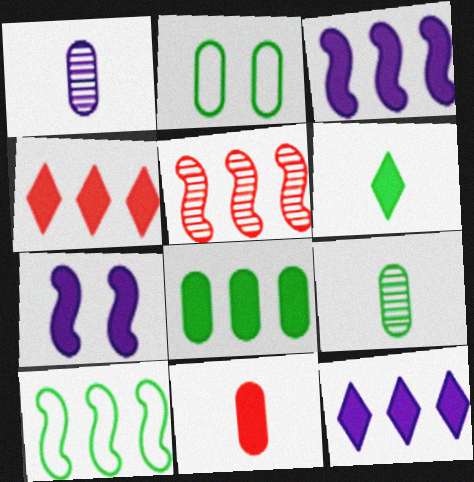[[2, 8, 9], 
[3, 4, 8], 
[3, 5, 10]]